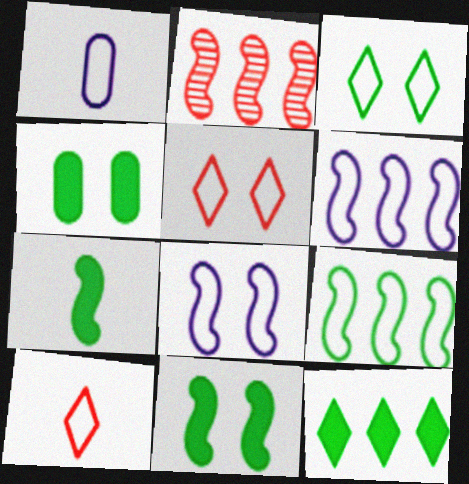[[1, 5, 9], 
[2, 7, 8], 
[4, 7, 12]]